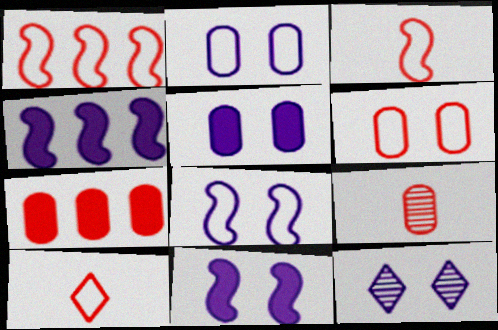[[1, 6, 10], 
[2, 11, 12], 
[5, 8, 12], 
[6, 7, 9]]